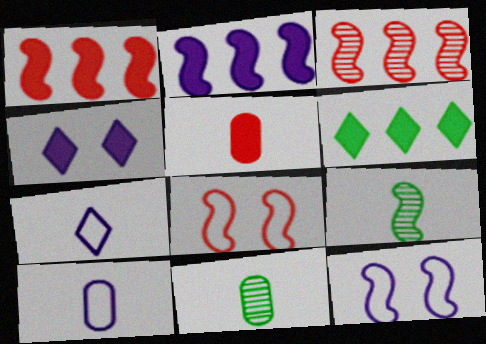[[1, 9, 12], 
[2, 8, 9], 
[5, 7, 9], 
[5, 10, 11]]